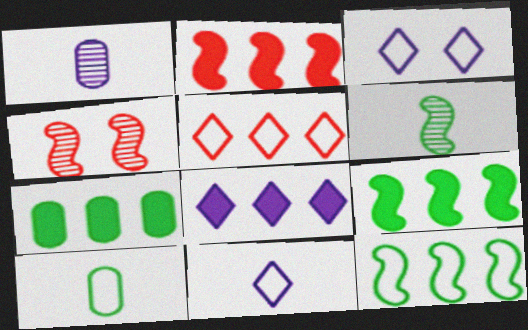[[2, 7, 8], 
[4, 7, 11], 
[4, 8, 10]]